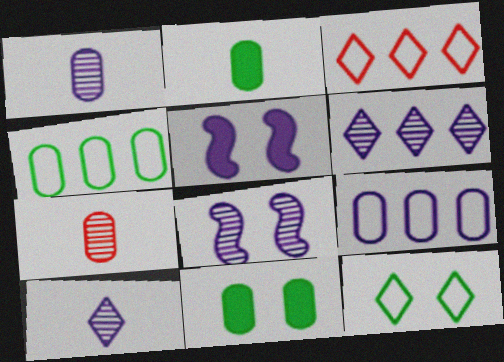[[1, 6, 8], 
[2, 3, 8], 
[5, 9, 10], 
[7, 9, 11]]